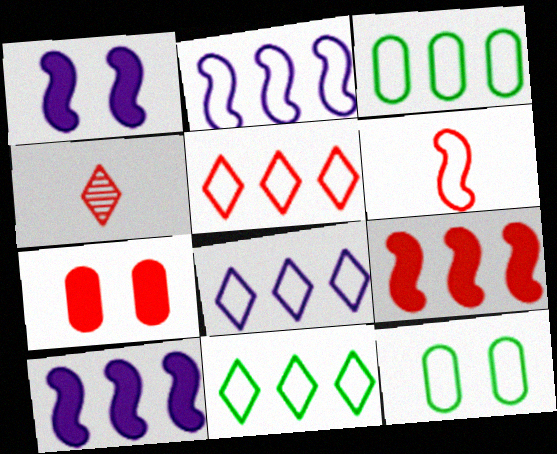[[1, 3, 4], 
[2, 3, 5], 
[4, 10, 12], 
[5, 8, 11], 
[6, 8, 12]]